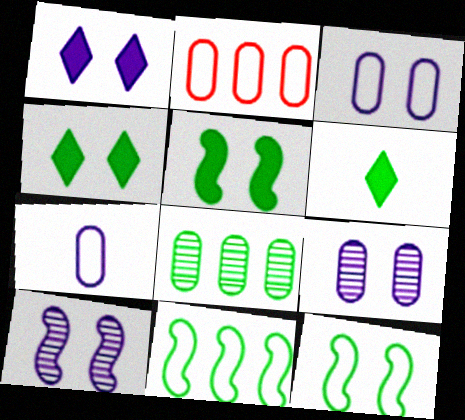[[1, 3, 10], 
[2, 6, 10], 
[6, 8, 12]]